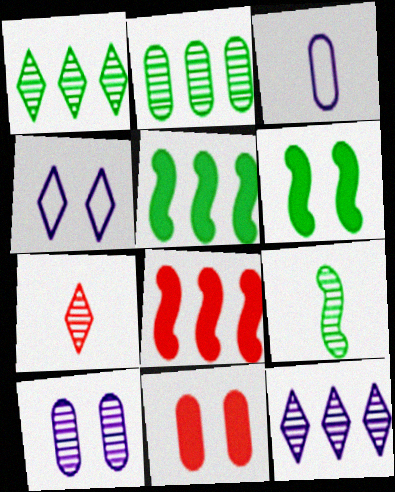[[2, 3, 11]]